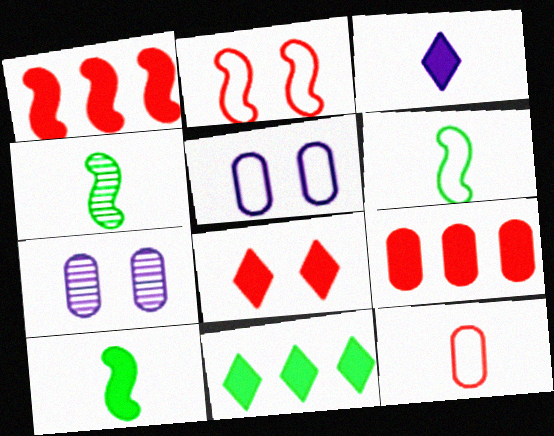[[3, 4, 12], 
[3, 8, 11], 
[4, 6, 10]]